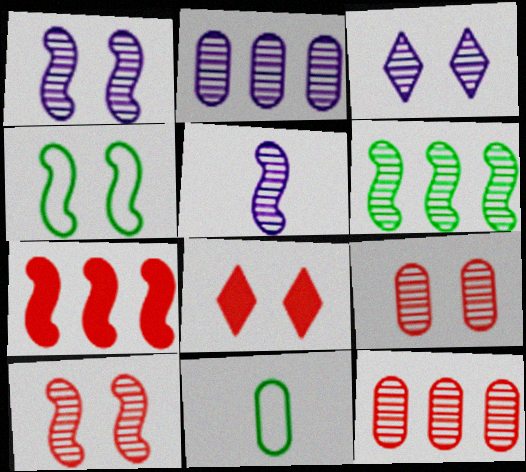[[2, 3, 5], 
[3, 7, 11], 
[4, 5, 7], 
[5, 6, 10]]